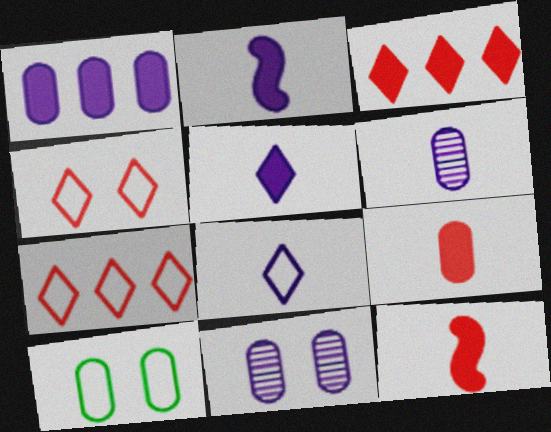[[2, 6, 8]]